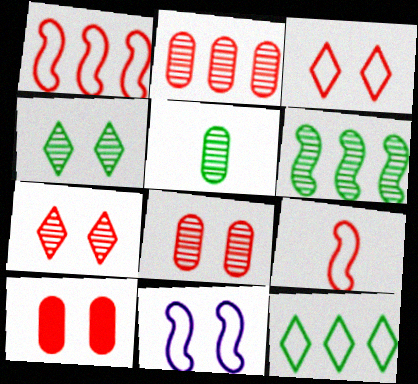[[4, 5, 6], 
[4, 10, 11]]